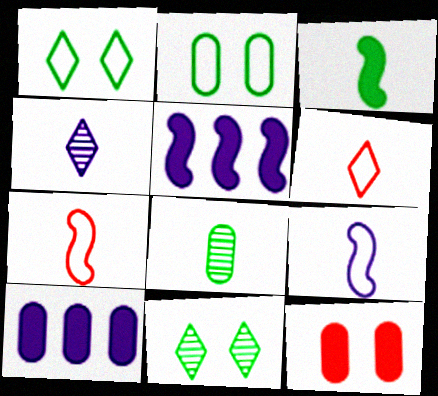[[7, 10, 11]]